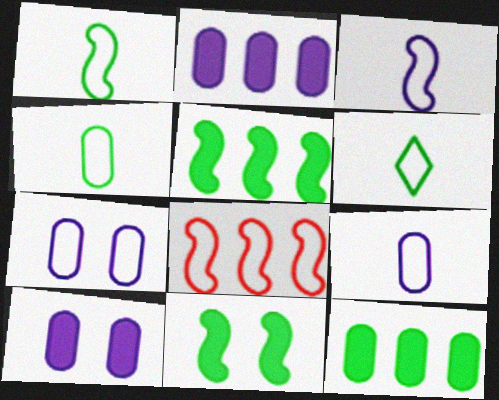[[1, 4, 6], 
[6, 7, 8]]